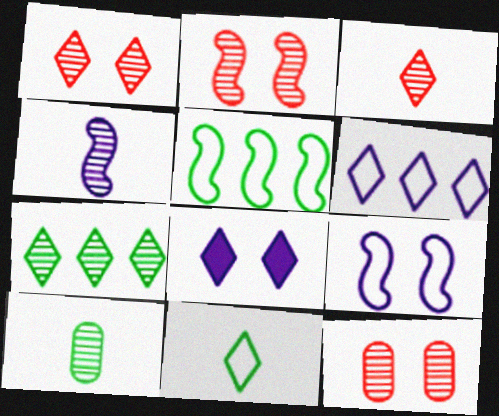[[1, 2, 12], 
[3, 4, 10], 
[4, 7, 12]]